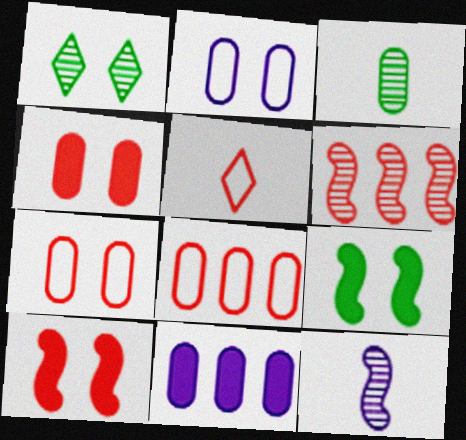[[1, 2, 10], 
[3, 7, 11], 
[4, 5, 6]]